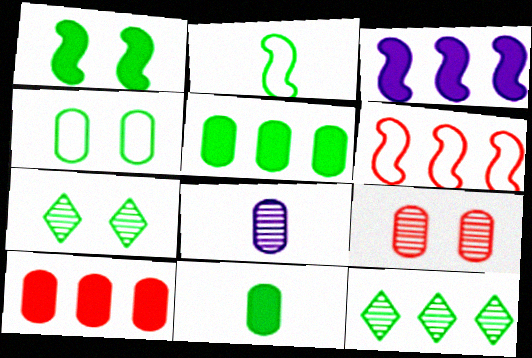[[1, 4, 7], 
[2, 5, 7], 
[4, 8, 10]]